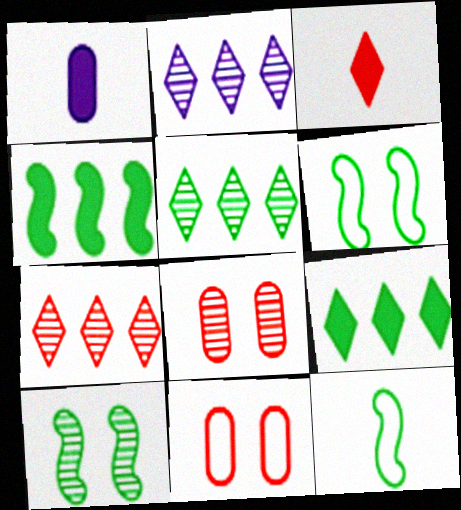[[1, 6, 7], 
[2, 5, 7], 
[4, 10, 12]]